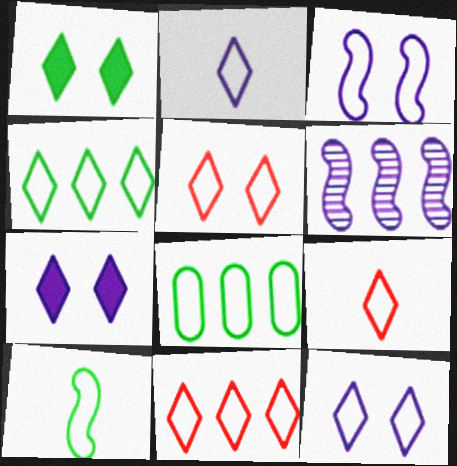[[2, 4, 5], 
[3, 8, 9], 
[4, 9, 12], 
[5, 9, 11]]